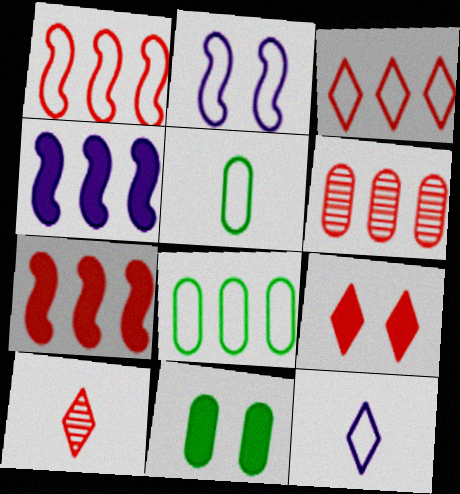[[2, 3, 5], 
[3, 6, 7], 
[3, 9, 10]]